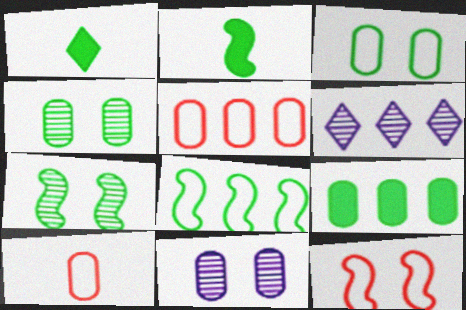[[1, 4, 8], 
[2, 7, 8], 
[9, 10, 11]]